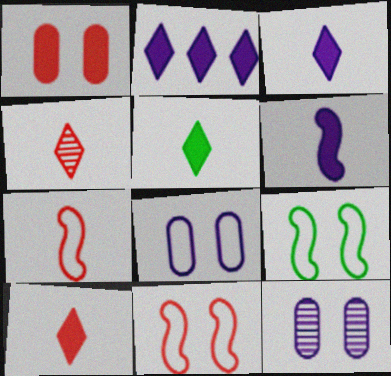[[3, 5, 10]]